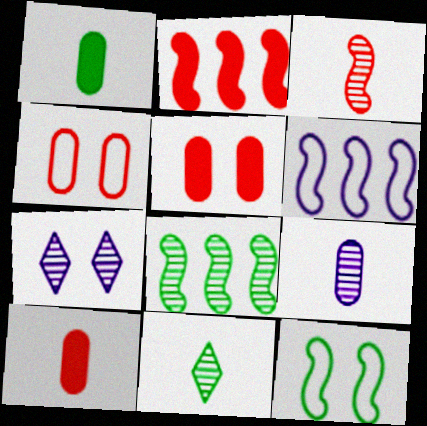[[2, 6, 8], 
[3, 9, 11], 
[5, 6, 11], 
[5, 7, 12]]